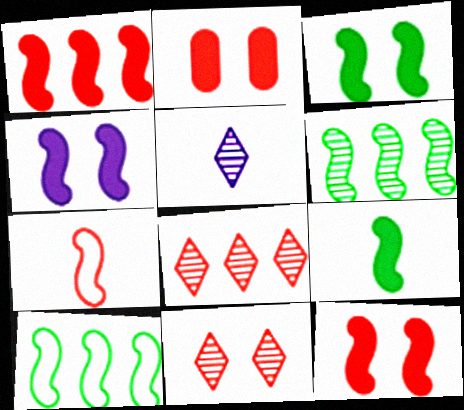[[1, 4, 9], 
[2, 5, 10], 
[2, 7, 8], 
[3, 4, 12], 
[4, 6, 7]]